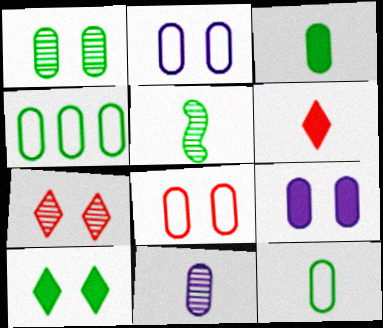[[1, 3, 4], 
[1, 8, 9], 
[4, 5, 10]]